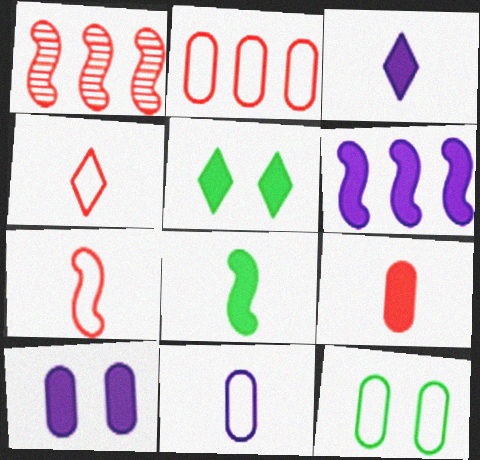[[1, 3, 12], 
[1, 5, 11], 
[2, 11, 12], 
[3, 6, 10], 
[3, 8, 9], 
[5, 6, 9]]